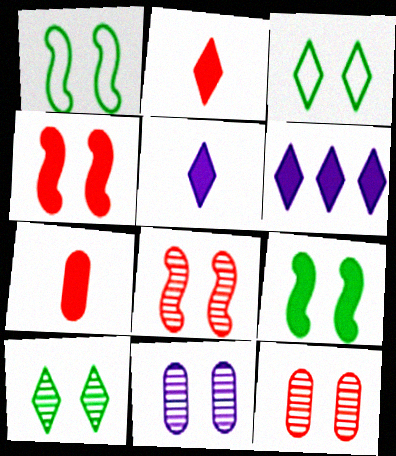[[3, 4, 11], 
[6, 7, 9], 
[8, 10, 11]]